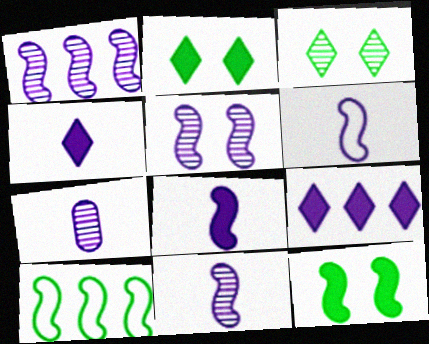[[1, 5, 11], 
[4, 6, 7], 
[6, 8, 11]]